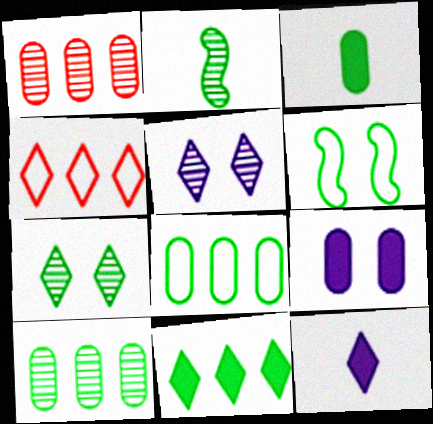[[1, 2, 5], 
[1, 6, 12], 
[2, 4, 9], 
[2, 7, 10], 
[4, 7, 12]]